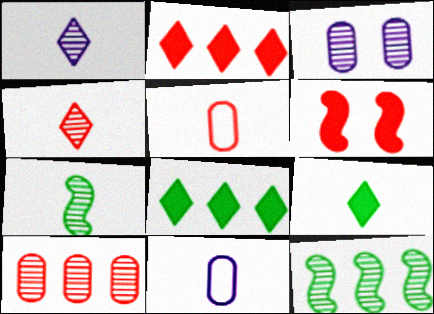[[3, 4, 12]]